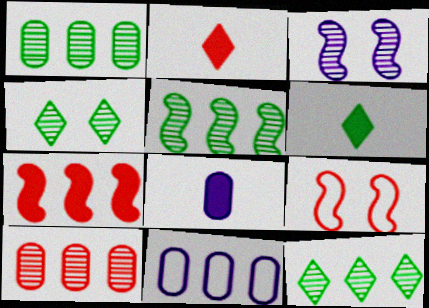[[1, 5, 12], 
[2, 9, 10], 
[7, 11, 12], 
[8, 9, 12]]